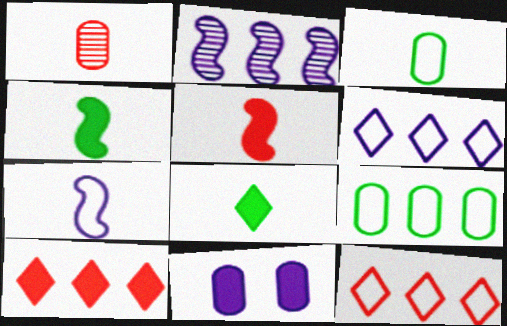[[1, 7, 8], 
[1, 9, 11], 
[2, 9, 10], 
[4, 10, 11]]